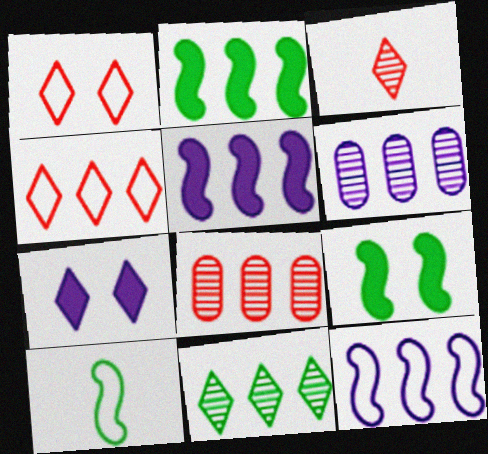[[2, 4, 6], 
[7, 8, 10]]